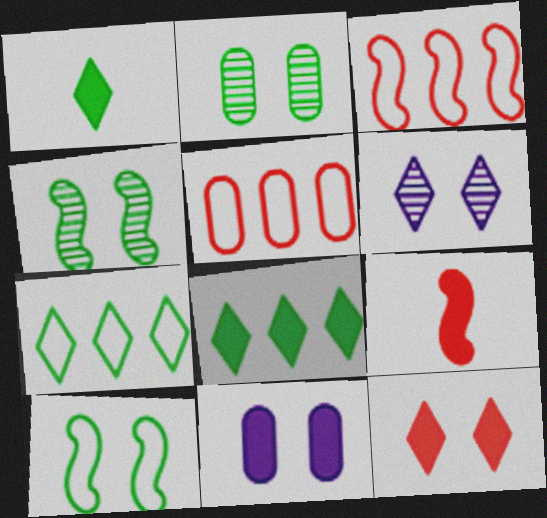[[8, 9, 11]]